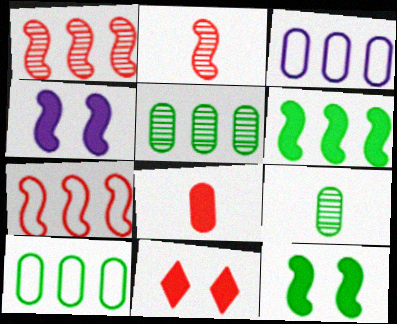[]